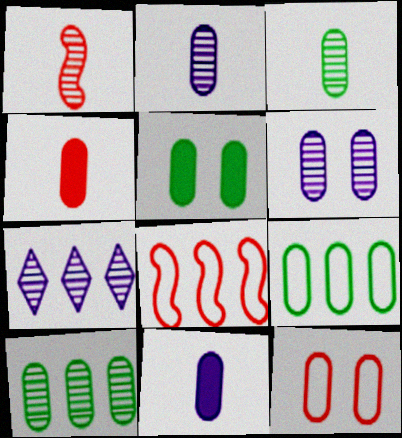[[3, 5, 9], 
[4, 6, 9], 
[5, 6, 12], 
[10, 11, 12]]